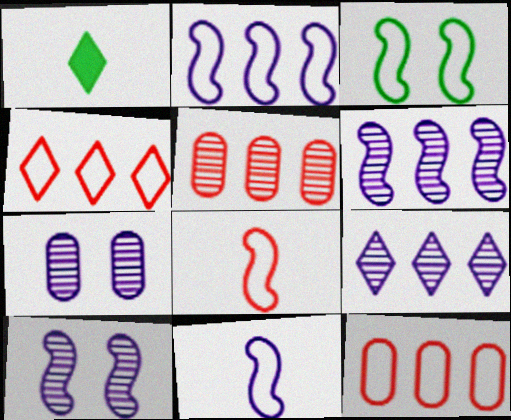[[1, 10, 12], 
[2, 3, 8]]